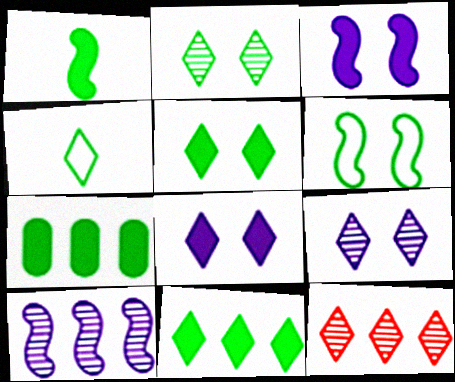[[1, 5, 7], 
[2, 4, 11], 
[4, 8, 12]]